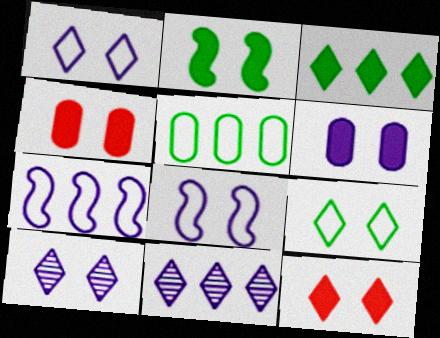[[2, 6, 12], 
[6, 8, 10], 
[9, 10, 12]]